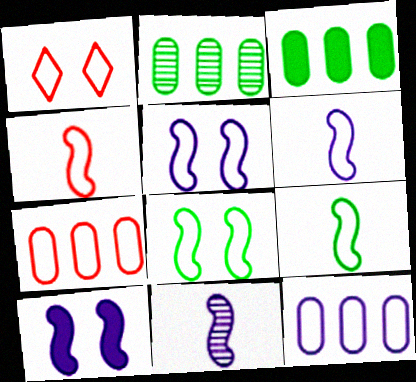[[1, 3, 11], 
[1, 4, 7], 
[1, 9, 12], 
[4, 6, 9]]